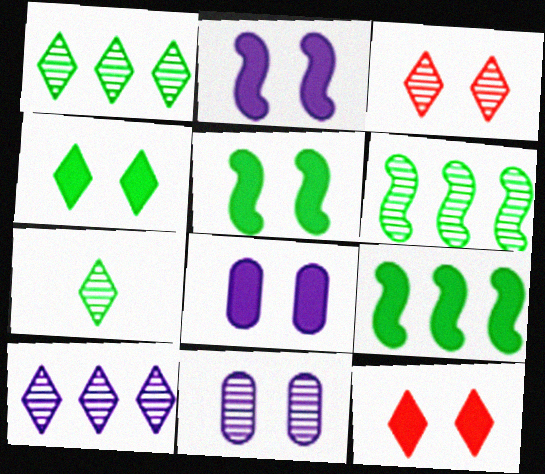[[3, 7, 10], 
[5, 8, 12]]